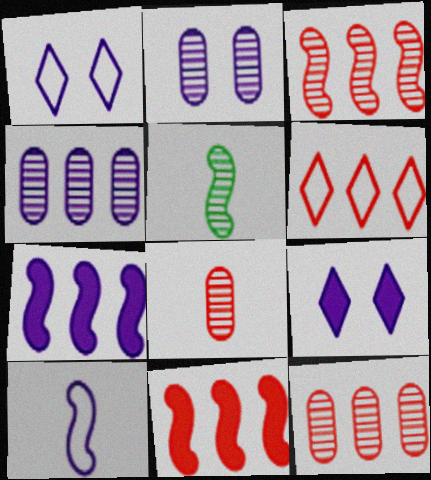[[4, 9, 10], 
[6, 11, 12]]